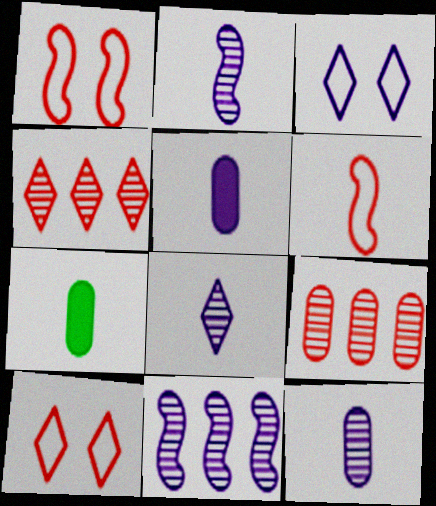[[2, 8, 12], 
[3, 5, 11], 
[6, 7, 8], 
[7, 10, 11]]